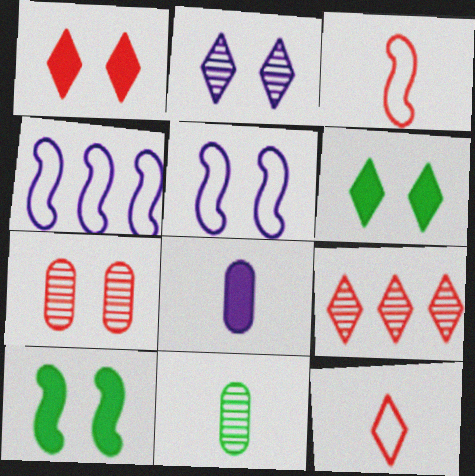[[1, 4, 11], 
[1, 9, 12], 
[2, 4, 8], 
[5, 6, 7]]